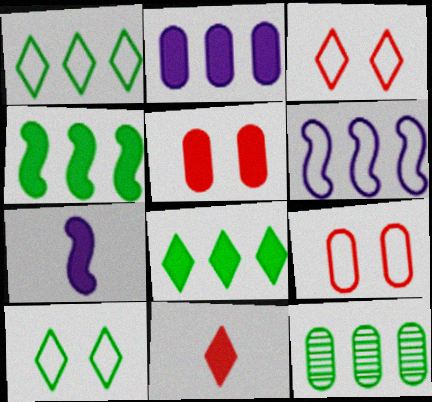[[1, 4, 12], 
[3, 7, 12], 
[5, 7, 8]]